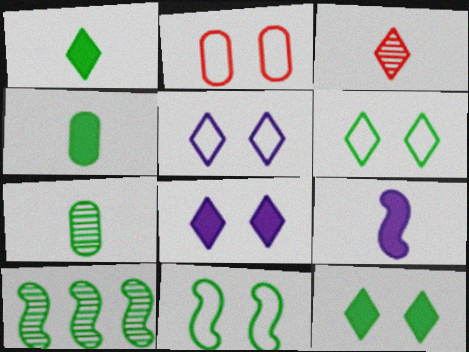[[2, 5, 11], 
[4, 6, 10]]